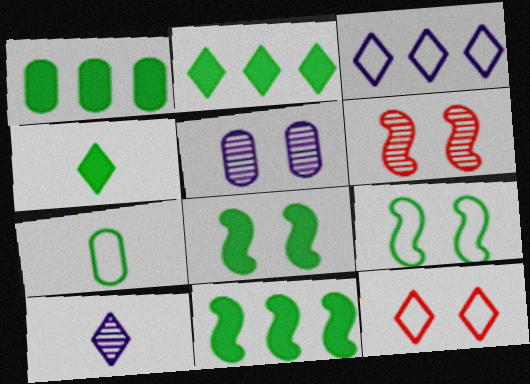[[1, 2, 11], 
[1, 4, 8], 
[2, 10, 12], 
[5, 8, 12]]